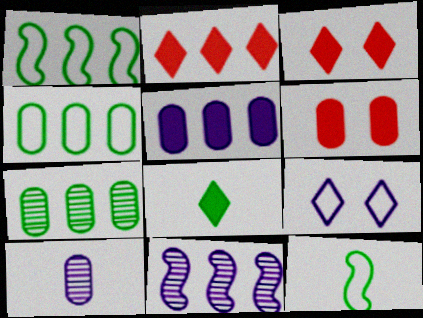[[1, 3, 10], 
[2, 4, 11], 
[4, 6, 10]]